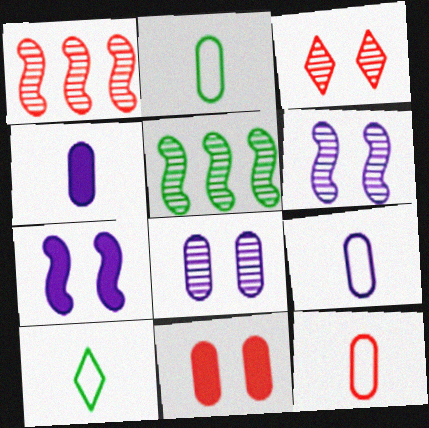[[2, 9, 12]]